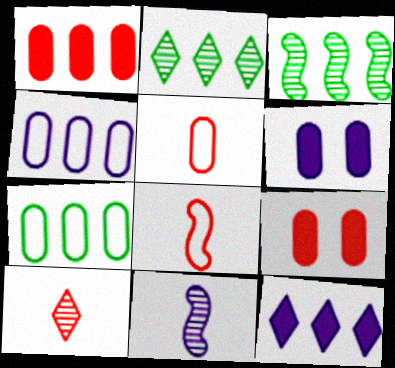[[2, 6, 8]]